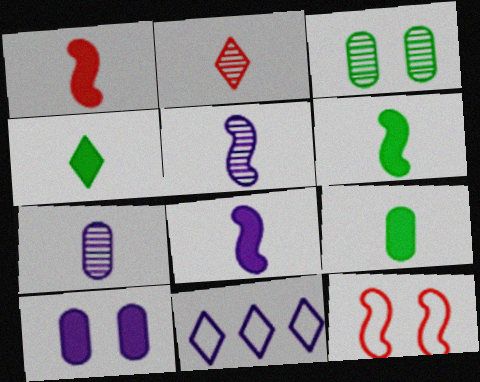[[1, 3, 11], 
[1, 6, 8], 
[4, 6, 9], 
[5, 10, 11]]